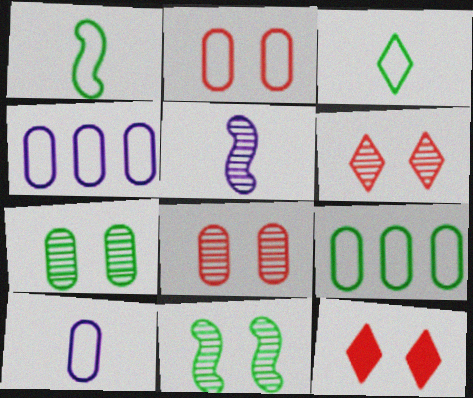[[2, 9, 10], 
[5, 9, 12]]